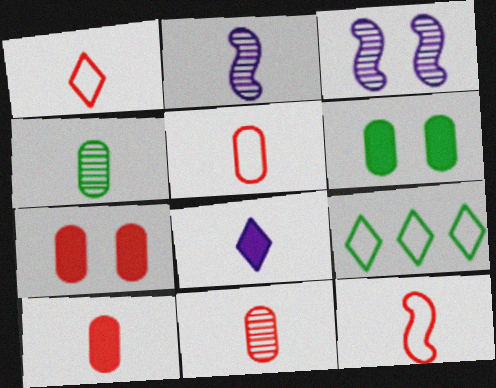[[1, 5, 12], 
[2, 7, 9], 
[3, 9, 10], 
[4, 8, 12], 
[5, 10, 11]]